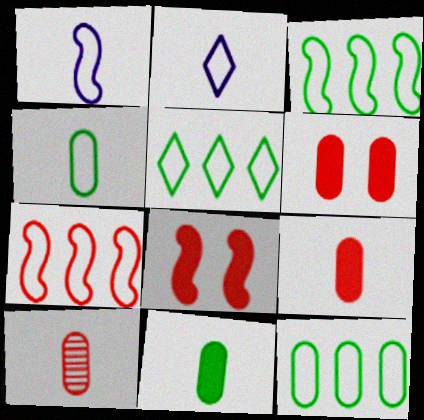[[3, 5, 12]]